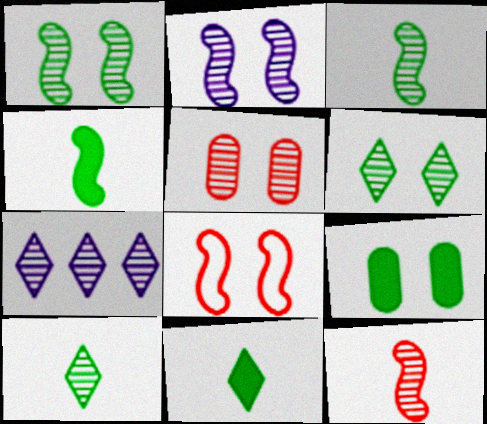[[2, 5, 6], 
[3, 5, 7]]